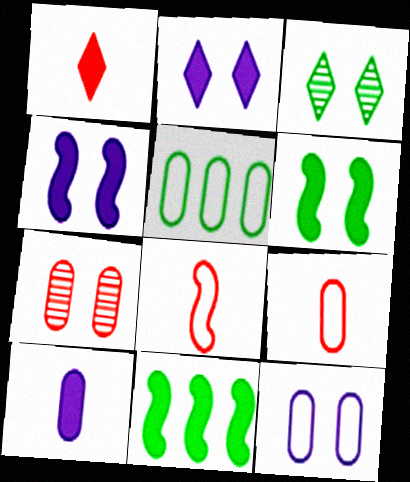[[5, 7, 10], 
[5, 9, 12]]